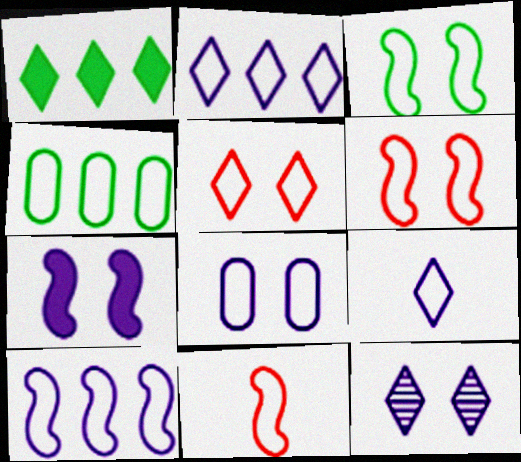[[3, 5, 8], 
[3, 10, 11], 
[4, 6, 9], 
[7, 8, 12], 
[8, 9, 10]]